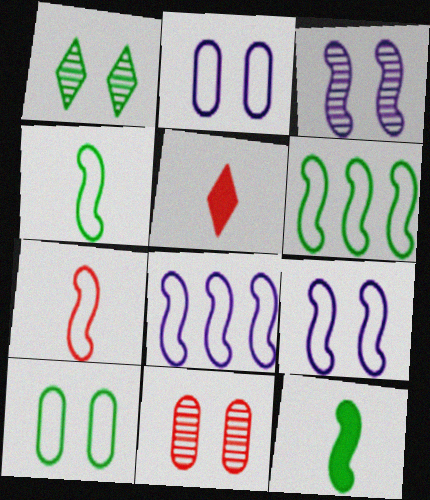[[1, 3, 11], 
[6, 7, 9]]